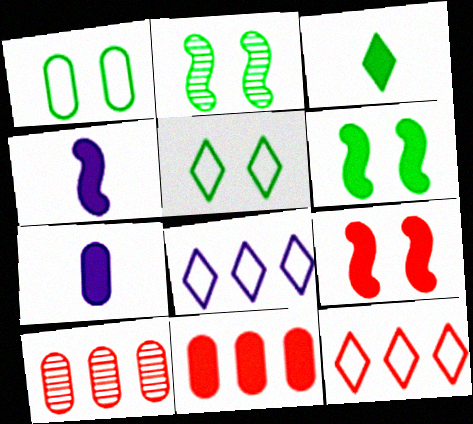[[1, 7, 10], 
[2, 7, 12], 
[4, 5, 10]]